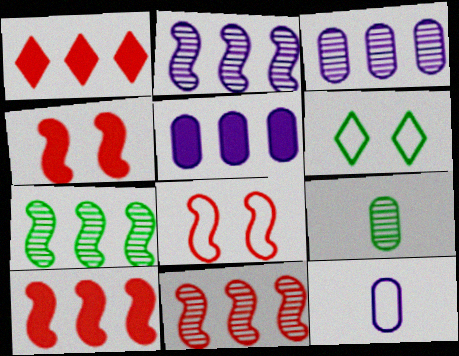[[2, 7, 11]]